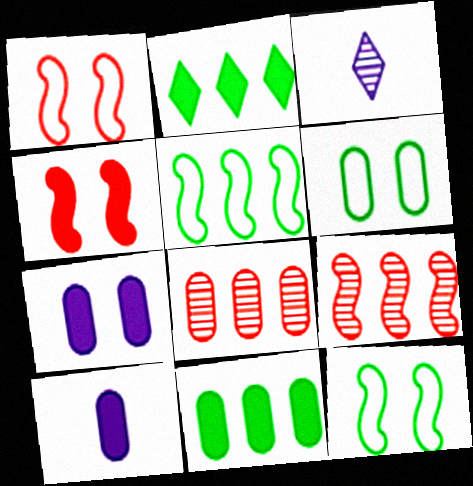[[1, 3, 11], 
[2, 4, 10], 
[6, 8, 10]]